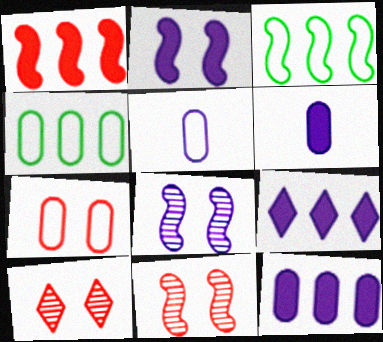[[2, 6, 9], 
[3, 6, 10], 
[4, 5, 7], 
[5, 8, 9]]